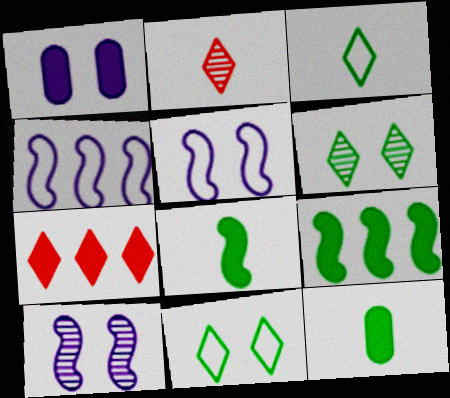[[1, 7, 8]]